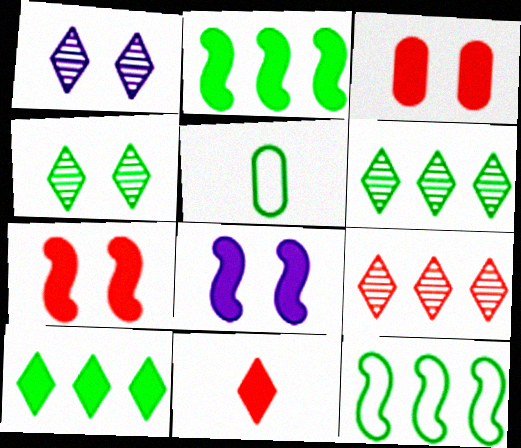[[2, 4, 5], 
[5, 8, 9]]